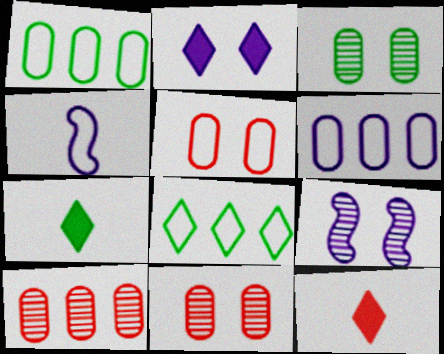[[1, 9, 12], 
[4, 5, 8]]